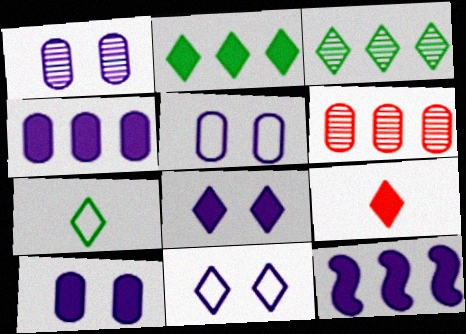[[1, 5, 10], 
[2, 8, 9], 
[3, 9, 11]]